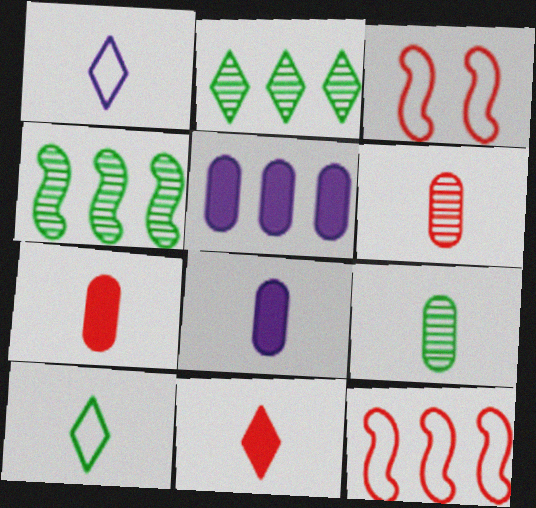[[2, 3, 8], 
[2, 5, 12]]